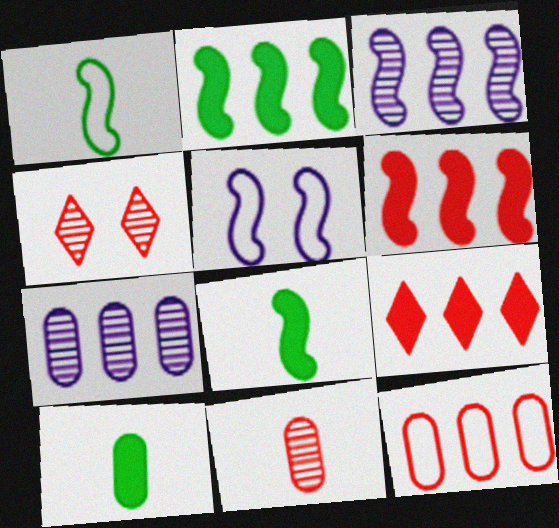[]